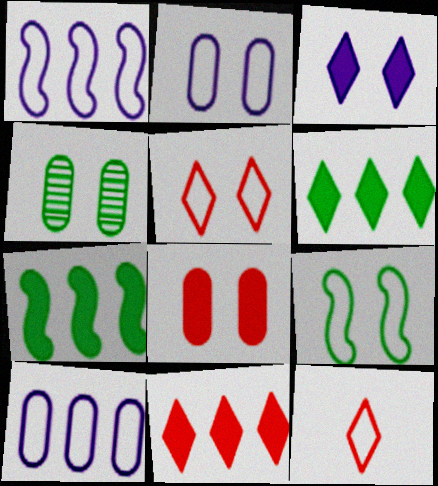[[2, 4, 8], 
[2, 5, 9], 
[9, 10, 12]]